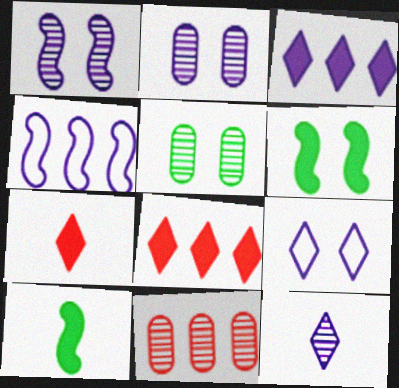[[3, 9, 12], 
[4, 5, 7], 
[9, 10, 11]]